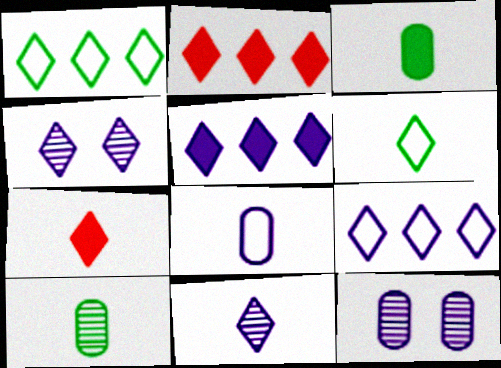[[1, 4, 7], 
[2, 4, 6], 
[6, 7, 11]]